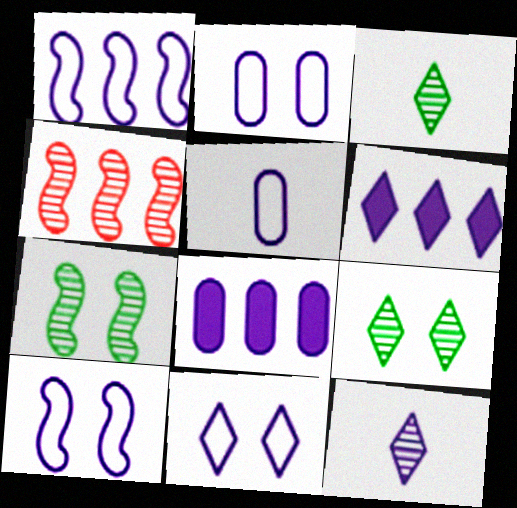[[1, 5, 11], 
[2, 10, 11], 
[6, 11, 12], 
[8, 10, 12]]